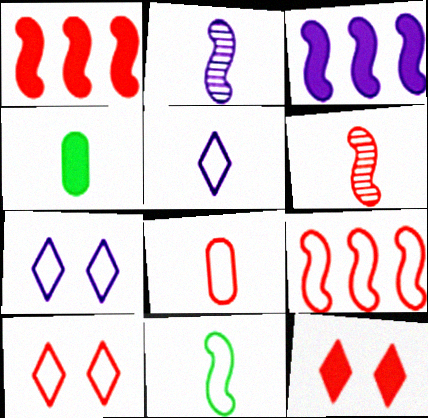[[3, 4, 12], 
[4, 5, 6], 
[5, 8, 11], 
[8, 9, 10]]